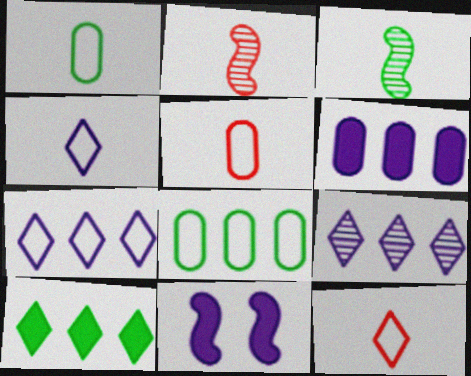[]